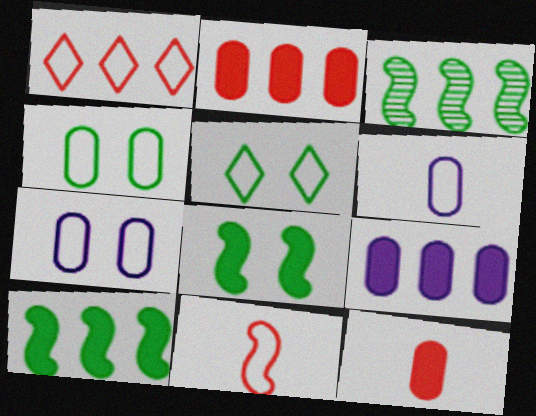[[1, 3, 9]]